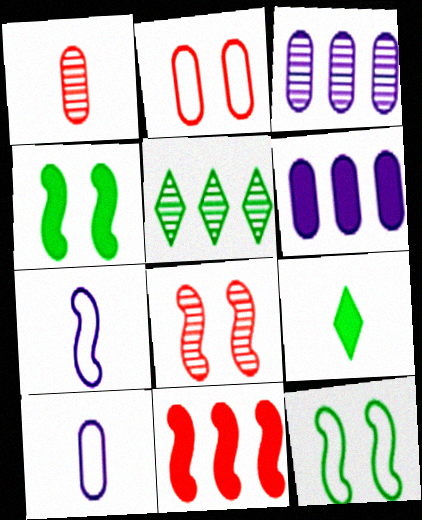[[1, 7, 9]]